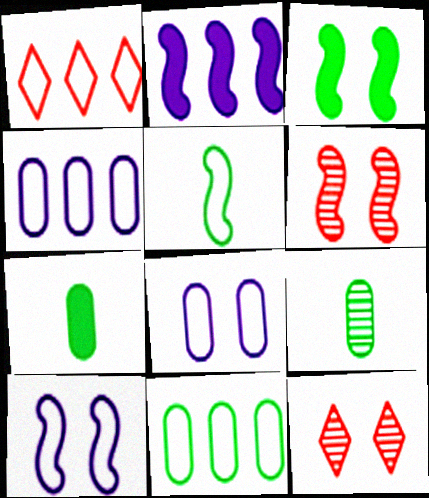[[1, 5, 8], 
[2, 5, 6], 
[3, 6, 10], 
[3, 8, 12]]